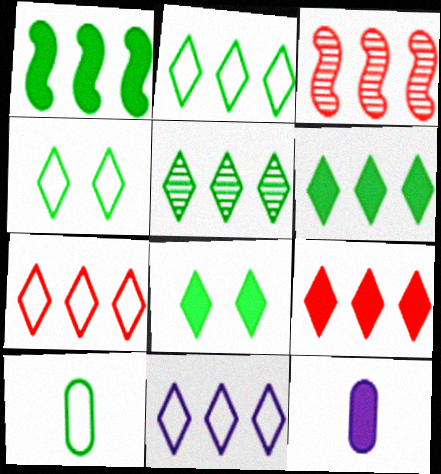[[2, 5, 6], 
[2, 7, 11], 
[3, 4, 12], 
[5, 9, 11]]